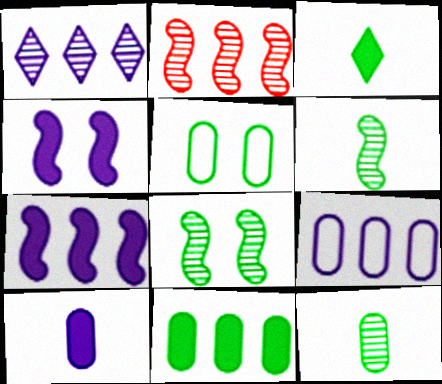[[1, 7, 9], 
[5, 11, 12]]